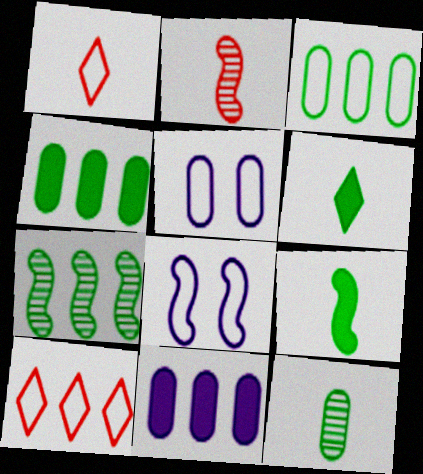[[1, 3, 8], 
[7, 10, 11]]